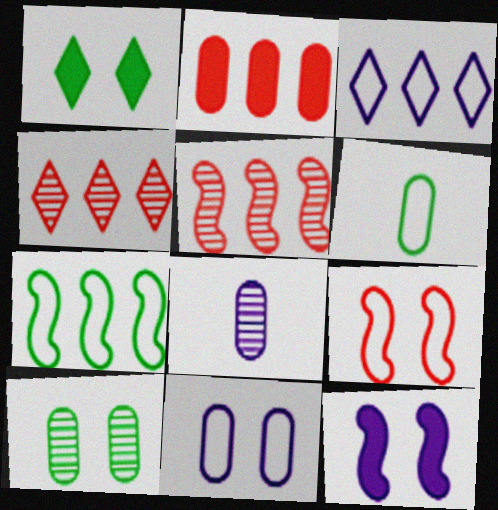[[3, 6, 9], 
[3, 8, 12], 
[4, 6, 12]]